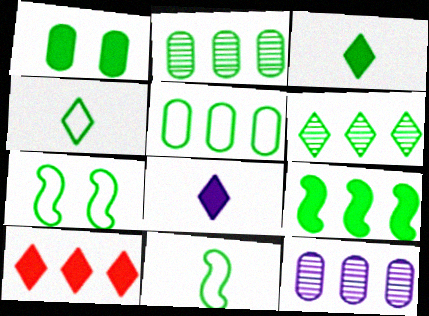[[1, 3, 9], 
[1, 6, 11], 
[2, 3, 7], 
[4, 5, 7], 
[5, 6, 9]]